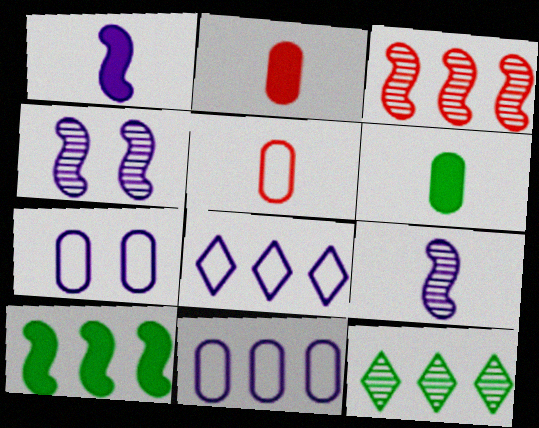[]